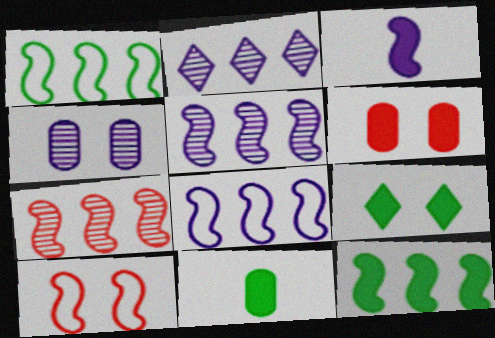[[2, 10, 11], 
[4, 9, 10], 
[7, 8, 12], 
[9, 11, 12]]